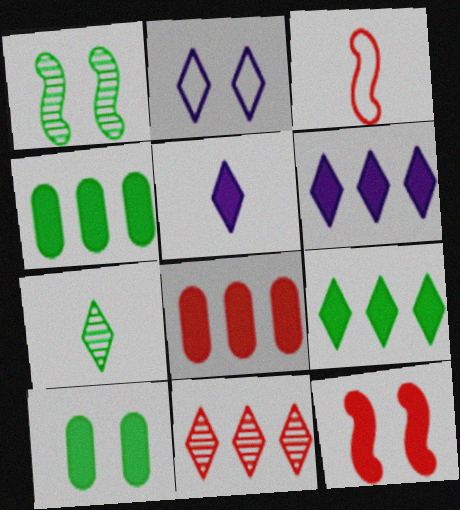[[4, 5, 12]]